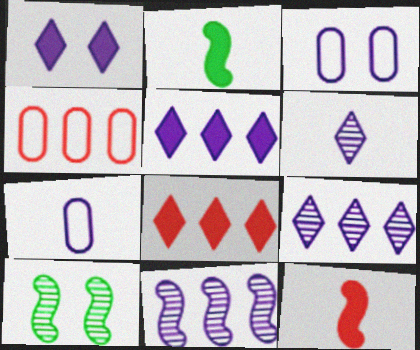[[1, 7, 11], 
[7, 8, 10]]